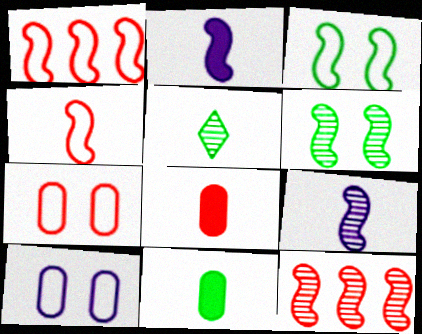[[1, 2, 6], 
[2, 3, 12], 
[6, 9, 12]]